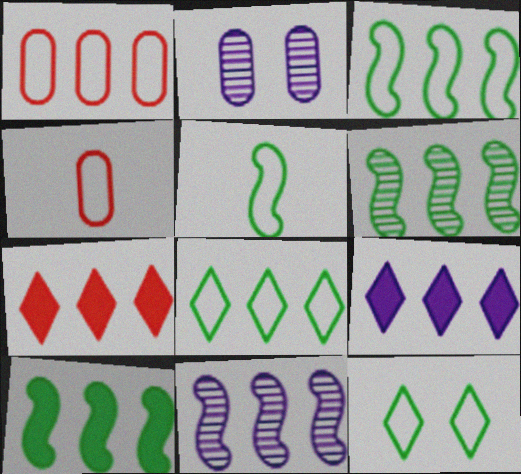[[1, 6, 9], 
[2, 5, 7], 
[3, 6, 10]]